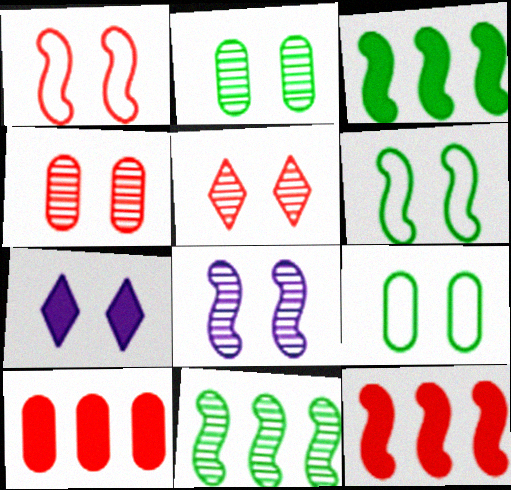[[1, 2, 7], 
[2, 5, 8], 
[4, 6, 7]]